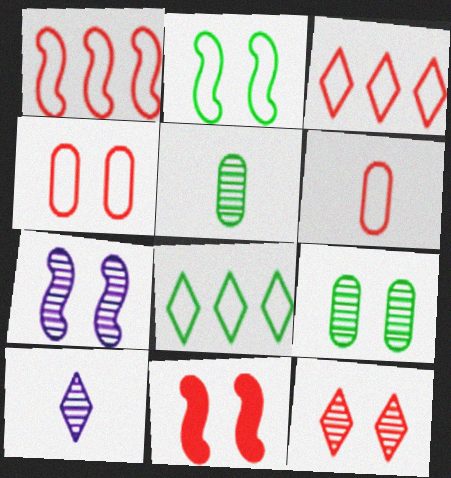[[2, 7, 11], 
[4, 11, 12], 
[7, 9, 12]]